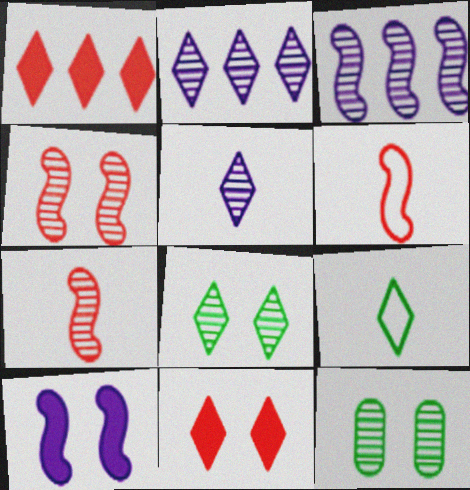[[2, 7, 12], 
[2, 9, 11]]